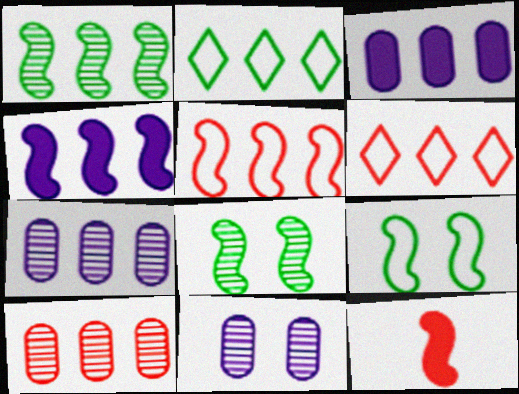[[1, 3, 6], 
[1, 4, 5], 
[2, 4, 10], 
[2, 11, 12]]